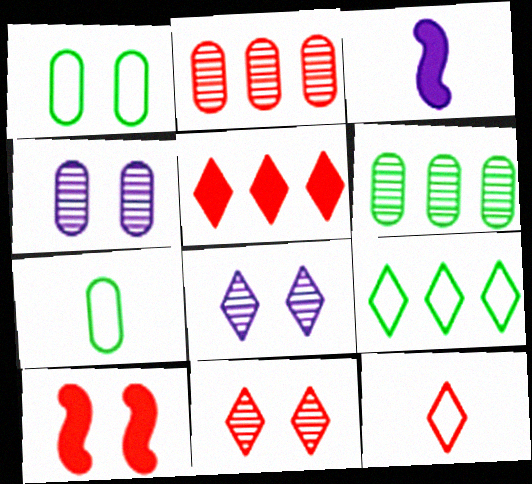[[1, 8, 10], 
[2, 10, 12], 
[5, 11, 12]]